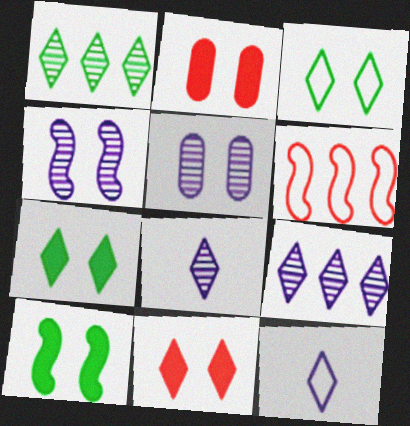[[1, 11, 12], 
[2, 3, 4]]